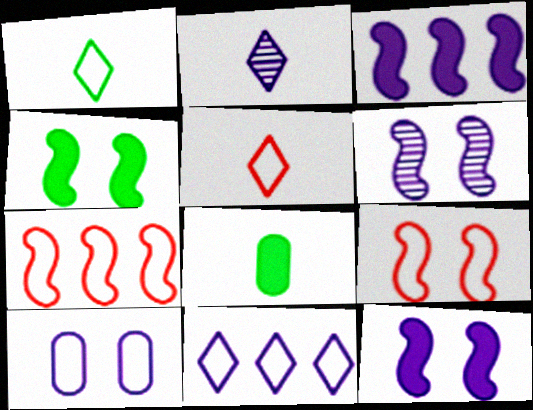[[1, 7, 10], 
[2, 3, 10], 
[4, 6, 9]]